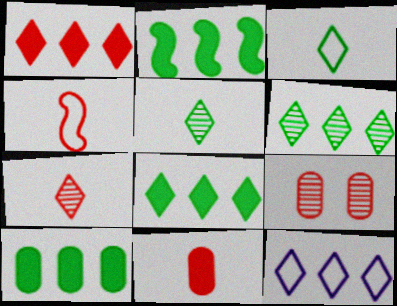[[1, 4, 9], 
[1, 6, 12], 
[2, 8, 10], 
[4, 7, 11]]